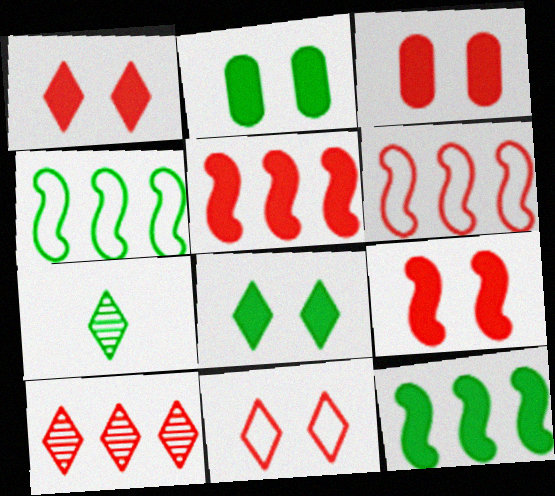[[1, 3, 9], 
[2, 4, 7]]